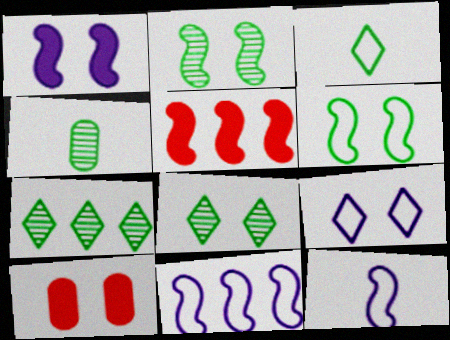[[2, 4, 7], 
[2, 5, 12], 
[2, 9, 10], 
[4, 5, 9], 
[7, 10, 12]]